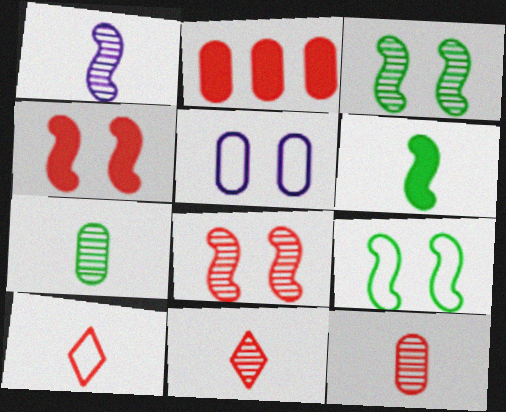[[1, 7, 11], 
[2, 5, 7], 
[2, 8, 10]]